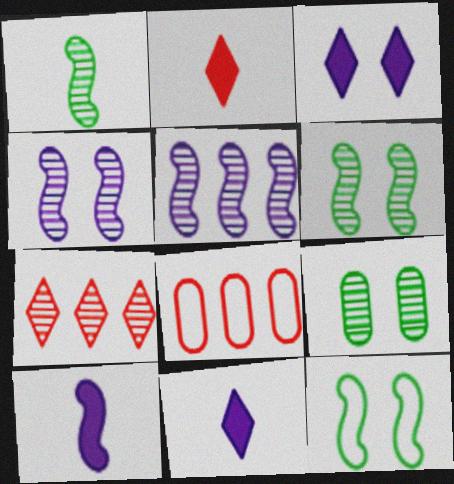[[1, 3, 8], 
[6, 8, 11]]